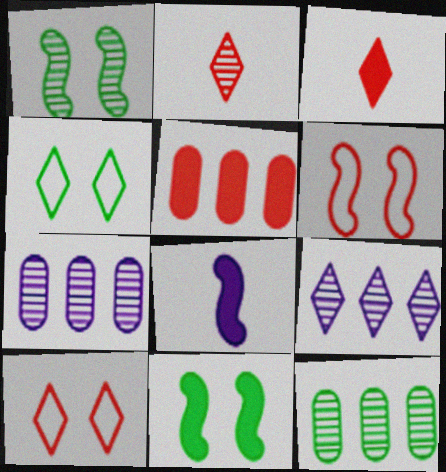[[1, 2, 7], 
[2, 5, 6], 
[3, 4, 9], 
[8, 10, 12]]